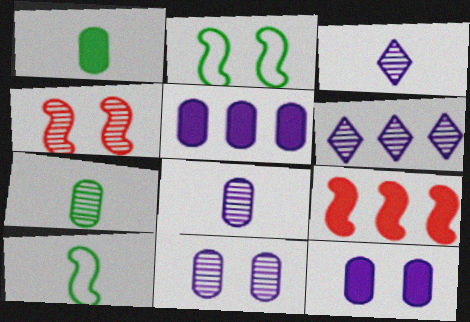[[4, 6, 7]]